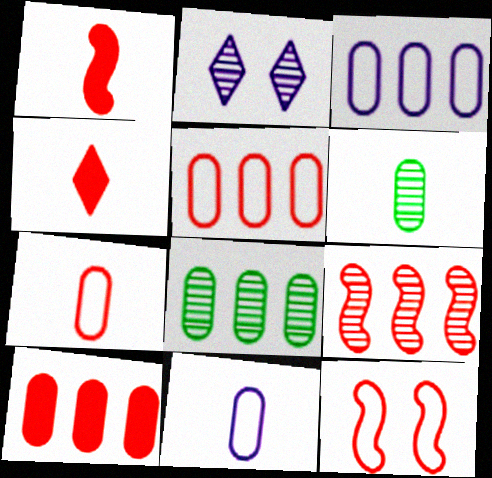[[1, 9, 12], 
[2, 6, 9], 
[3, 8, 10]]